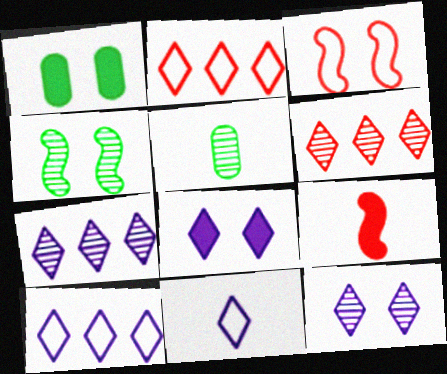[[1, 3, 12], 
[5, 9, 11], 
[7, 8, 11]]